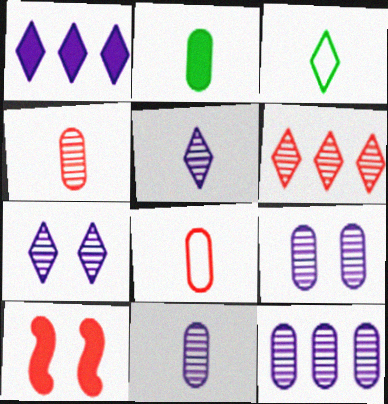[[1, 2, 10], 
[2, 8, 11], 
[3, 10, 12], 
[6, 8, 10], 
[9, 11, 12]]